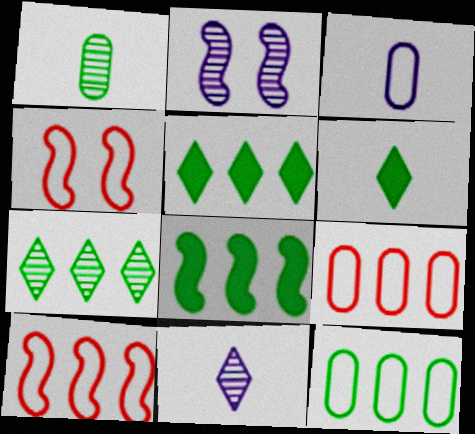[[2, 6, 9], 
[7, 8, 12]]